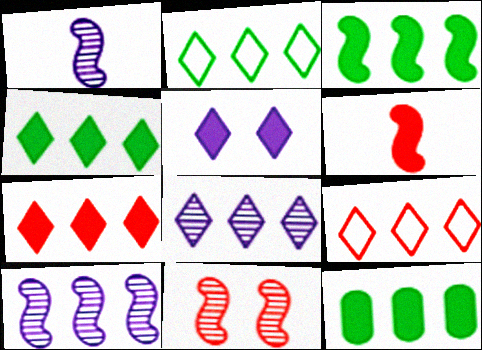[[2, 7, 8], 
[3, 4, 12], 
[4, 8, 9], 
[5, 6, 12], 
[9, 10, 12]]